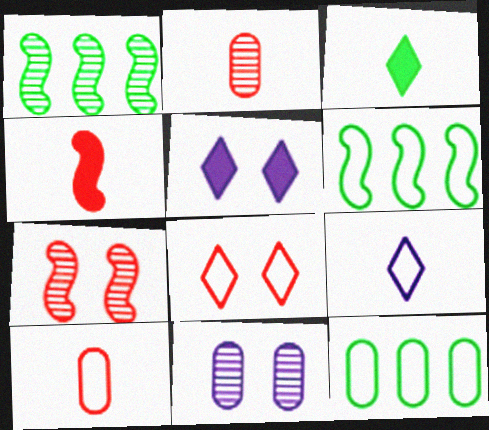[[1, 5, 10], 
[2, 5, 6]]